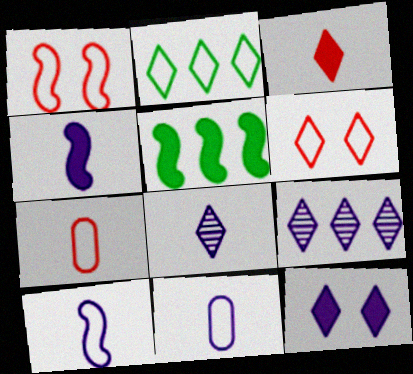[[1, 2, 11], 
[4, 8, 11]]